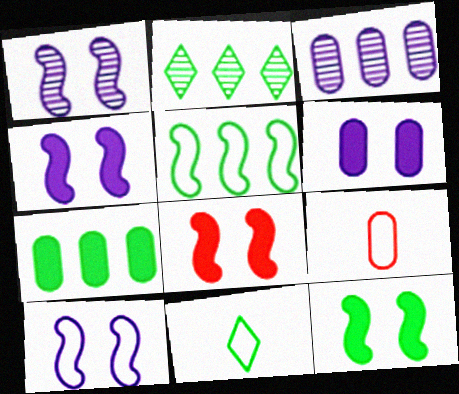[[1, 4, 10], 
[2, 4, 9], 
[2, 5, 7], 
[3, 8, 11], 
[4, 8, 12]]